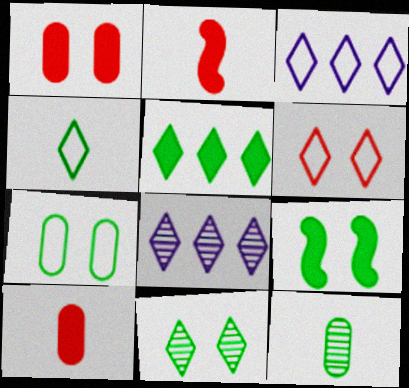[[2, 7, 8], 
[3, 4, 6], 
[4, 5, 11], 
[7, 9, 11]]